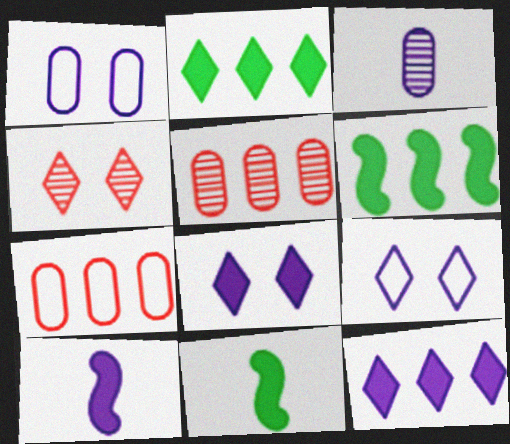[[5, 9, 11]]